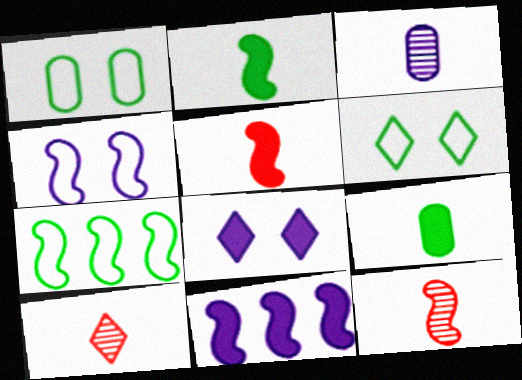[[1, 10, 11]]